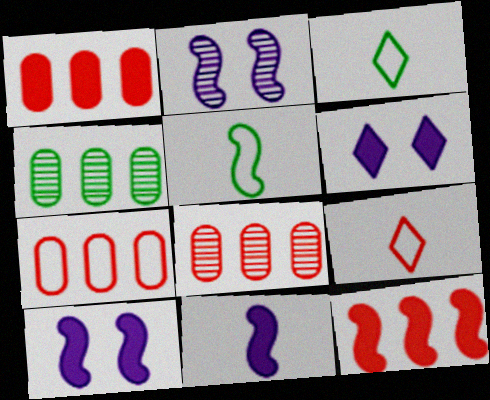[[1, 2, 3], 
[1, 7, 8], 
[2, 5, 12], 
[3, 8, 10], 
[4, 9, 10], 
[5, 6, 8]]